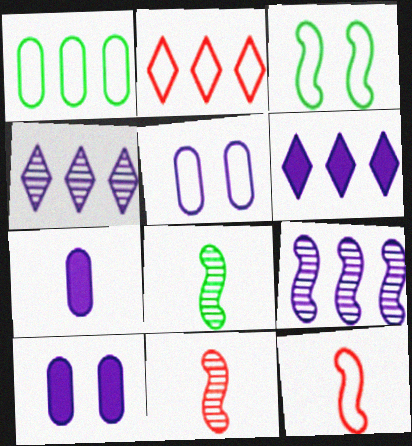[[2, 8, 10]]